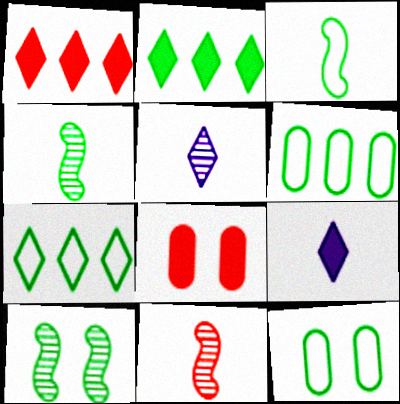[[2, 4, 12], 
[3, 7, 12]]